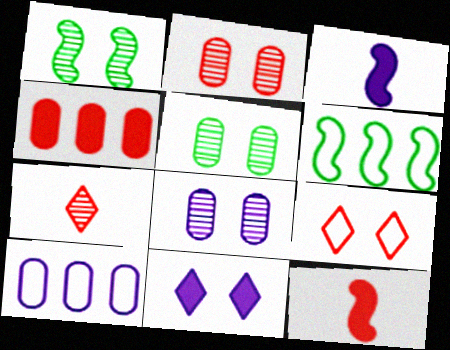[[2, 5, 8]]